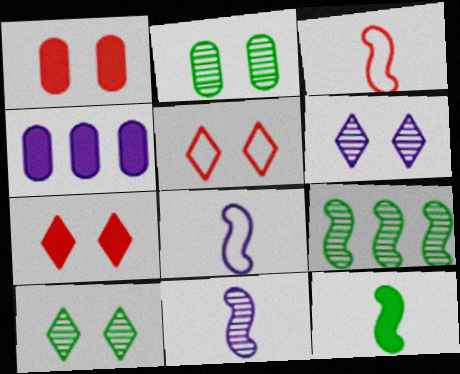[[3, 4, 10], 
[3, 11, 12], 
[4, 6, 8], 
[4, 7, 12]]